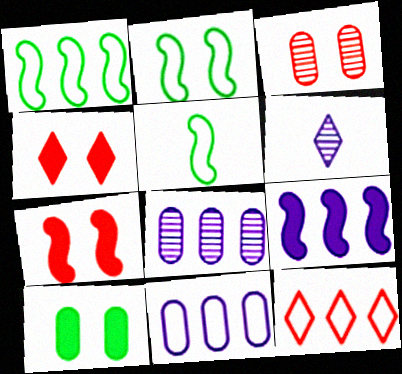[[1, 2, 5], 
[1, 11, 12], 
[4, 5, 8]]